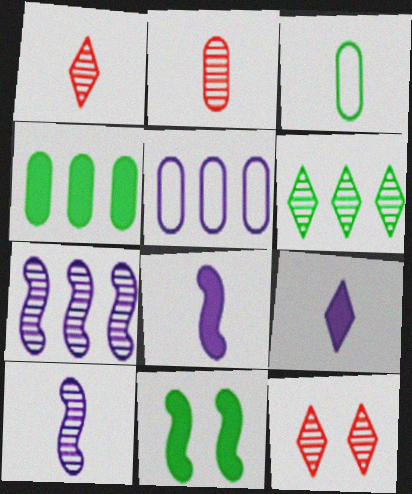[[1, 3, 8], 
[1, 5, 11], 
[3, 6, 11]]